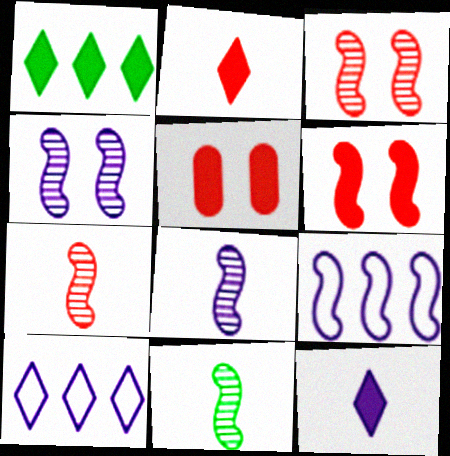[[5, 10, 11], 
[6, 9, 11], 
[7, 8, 11]]